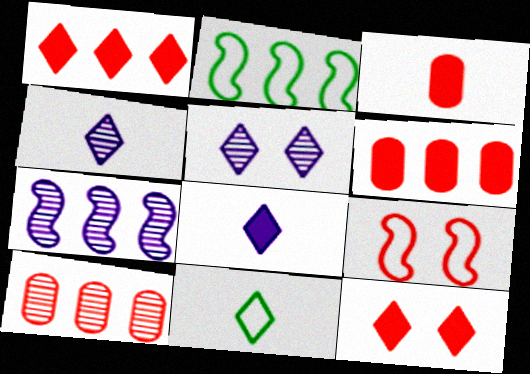[[1, 5, 11], 
[2, 3, 5]]